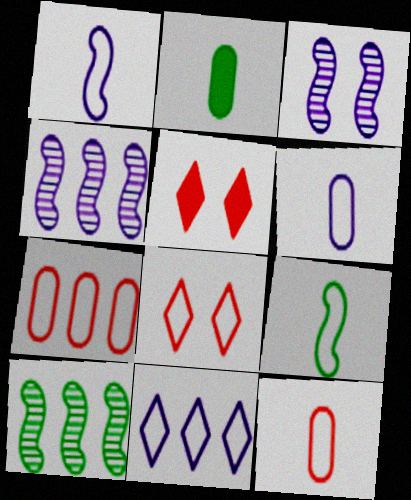[[2, 4, 8], 
[5, 6, 10]]